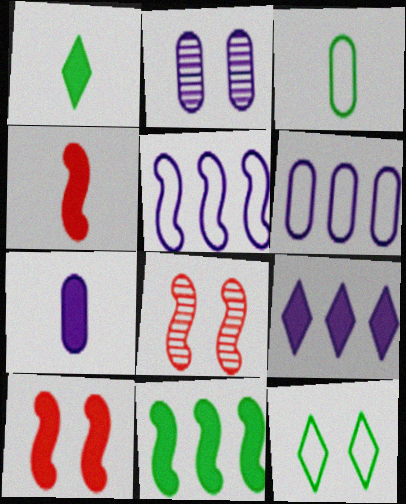[[1, 4, 7], 
[1, 6, 8], 
[2, 6, 7], 
[2, 10, 12], 
[3, 8, 9]]